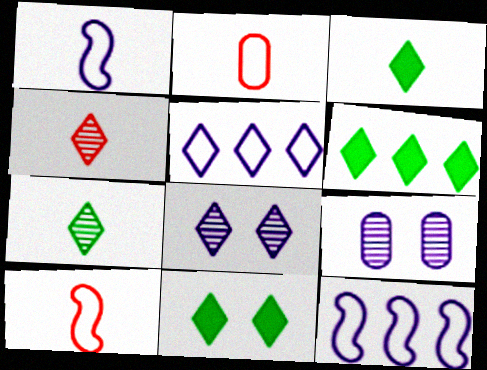[[3, 6, 11], 
[4, 5, 11], 
[6, 9, 10]]